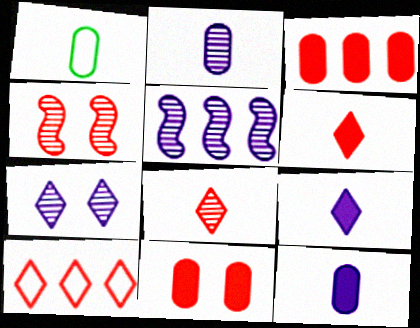[[2, 5, 7]]